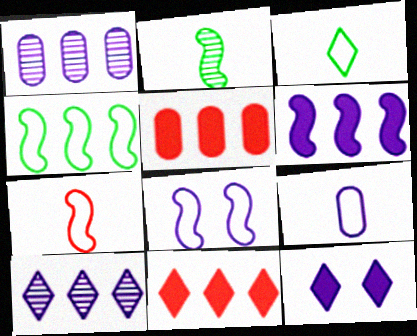[[1, 4, 11], 
[3, 7, 9], 
[4, 5, 10], 
[4, 7, 8]]